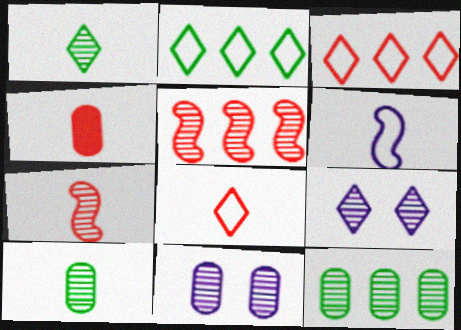[[1, 4, 6], 
[1, 5, 11], 
[4, 7, 8], 
[5, 9, 10], 
[7, 9, 12]]